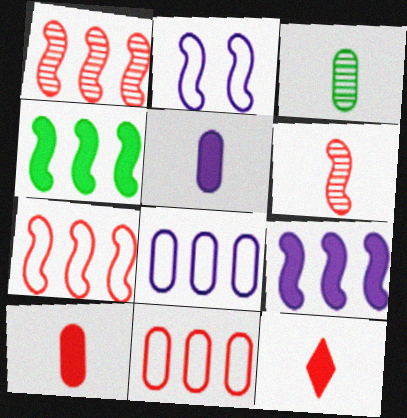[[2, 4, 6]]